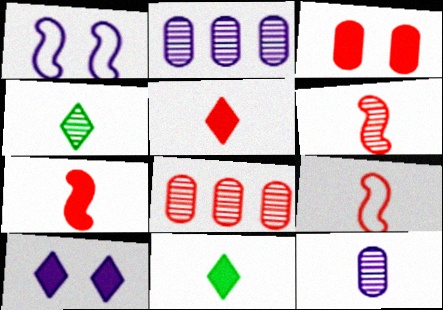[[1, 8, 11], 
[4, 6, 12], 
[6, 7, 9], 
[9, 11, 12]]